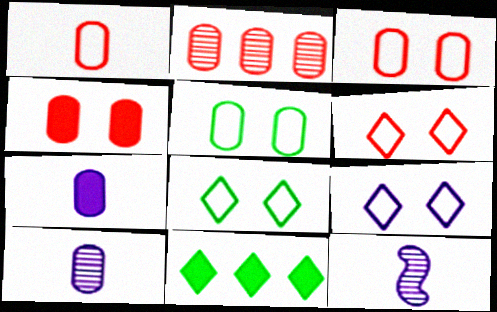[[1, 2, 4], 
[2, 5, 7], 
[3, 11, 12], 
[6, 8, 9]]